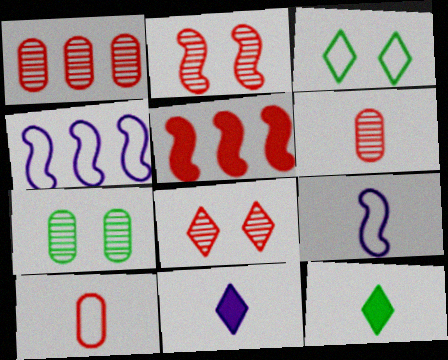[[3, 4, 10], 
[5, 8, 10], 
[6, 9, 12]]